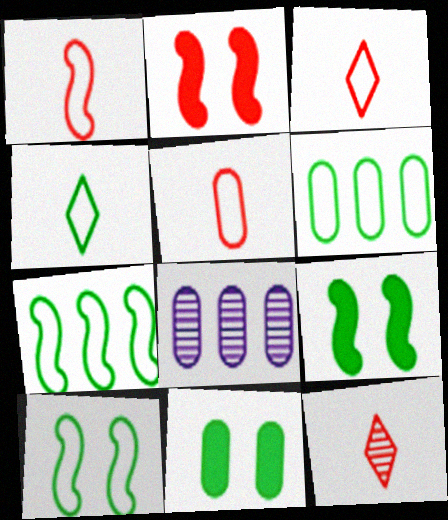[[1, 3, 5], 
[2, 4, 8], 
[3, 8, 9], 
[4, 6, 10], 
[5, 8, 11]]